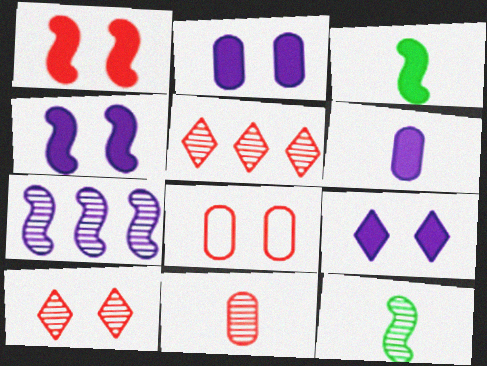[[1, 8, 10], 
[2, 4, 9]]